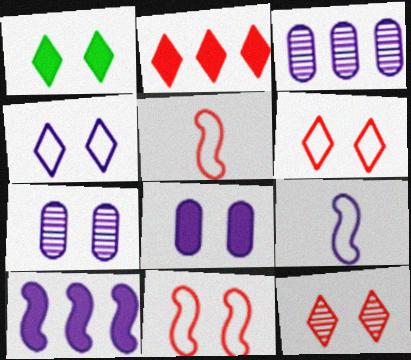[[1, 3, 5], 
[1, 4, 12], 
[1, 7, 11]]